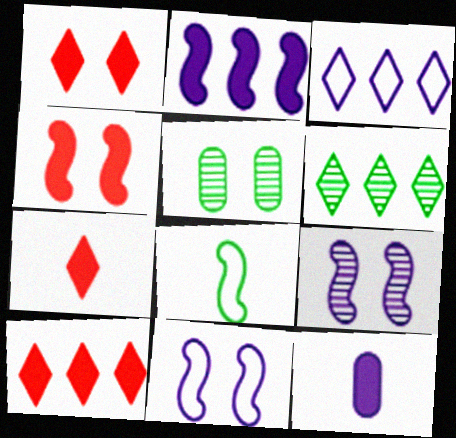[[1, 5, 11], 
[1, 7, 10], 
[3, 6, 10], 
[3, 9, 12]]